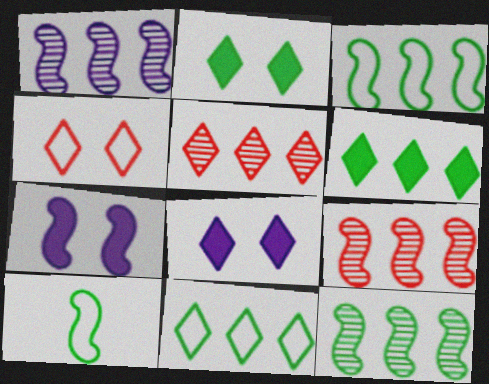[[1, 9, 12], 
[7, 9, 10]]